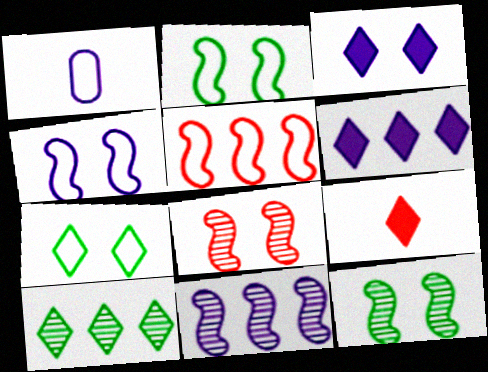[[1, 3, 11], 
[1, 5, 7]]